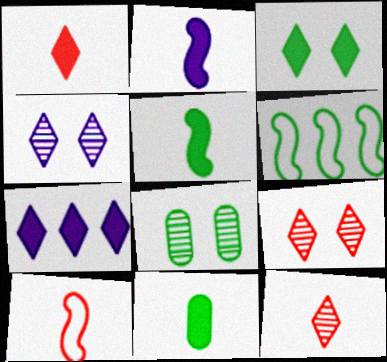[[1, 2, 11], 
[1, 3, 7], 
[7, 8, 10]]